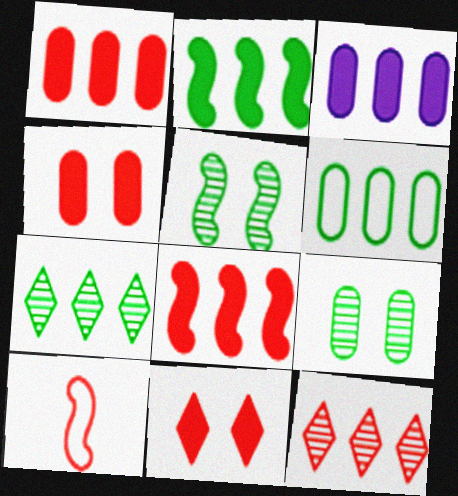[[2, 6, 7], 
[4, 10, 12]]